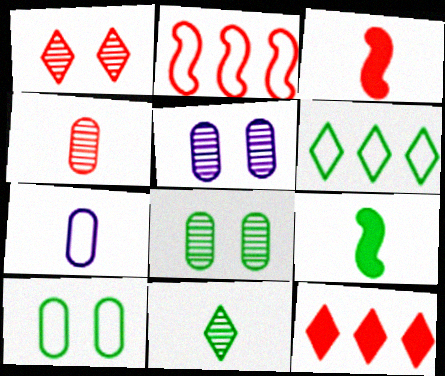[[3, 5, 6], 
[3, 7, 11], 
[6, 8, 9]]